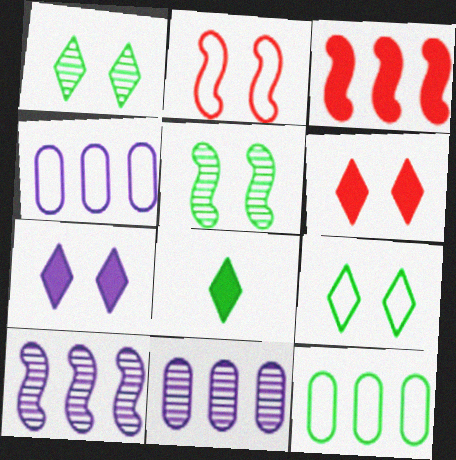[[2, 8, 11], 
[5, 8, 12]]